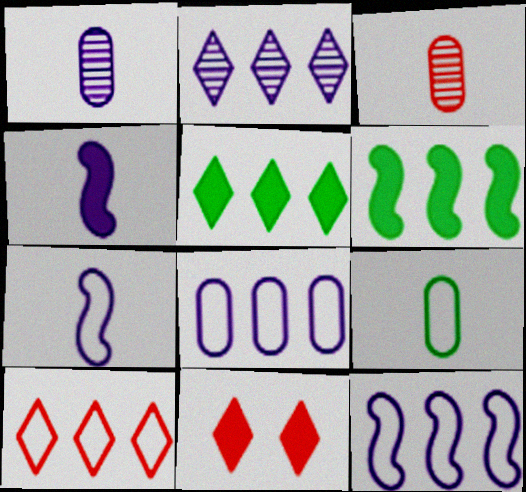[[2, 5, 10]]